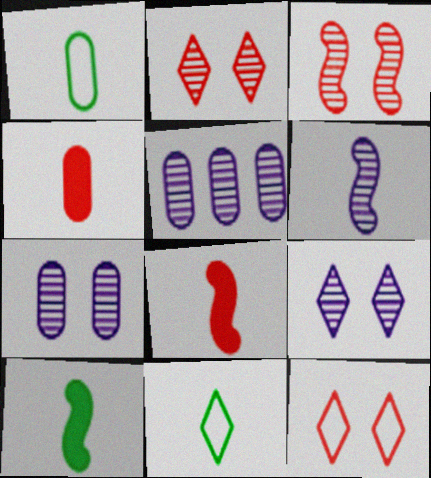[[4, 6, 11], 
[5, 6, 9], 
[5, 10, 12]]